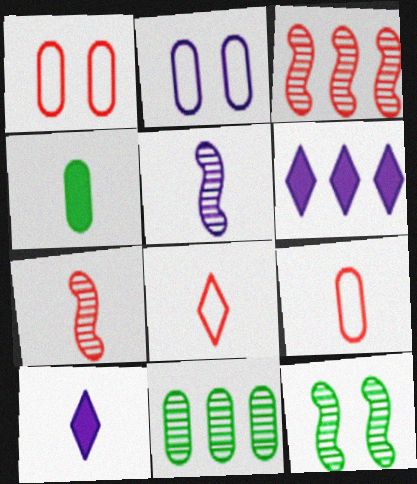[[2, 5, 6], 
[3, 5, 12], 
[4, 5, 8], 
[6, 9, 12]]